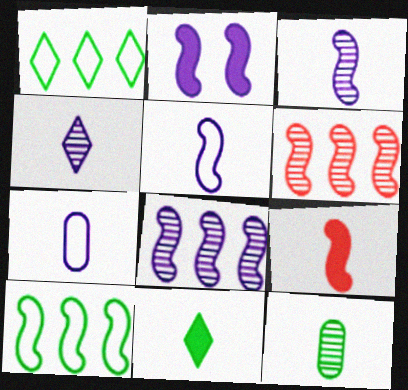[[2, 5, 8]]